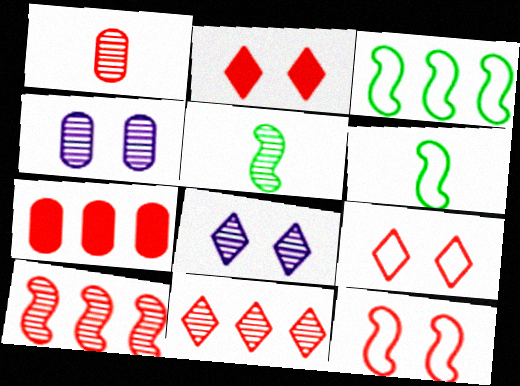[[4, 5, 11], 
[6, 7, 8]]